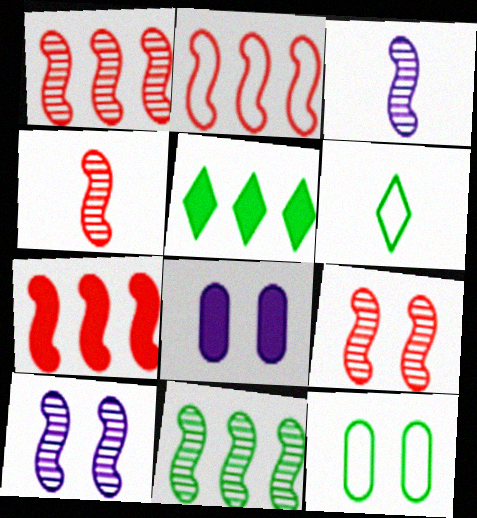[[1, 2, 7], 
[1, 4, 9], 
[1, 6, 8], 
[3, 9, 11], 
[4, 10, 11]]